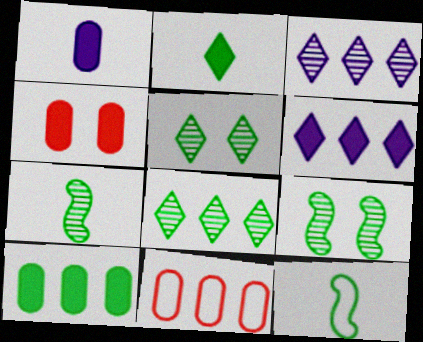[[1, 4, 10], 
[3, 4, 12], 
[5, 10, 12]]